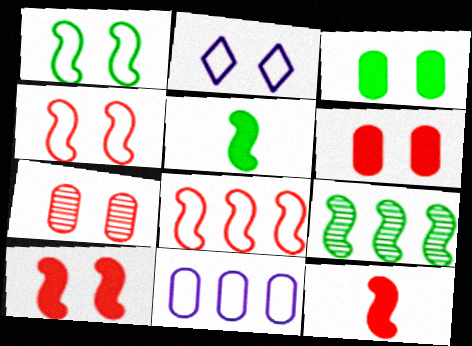[[1, 5, 9]]